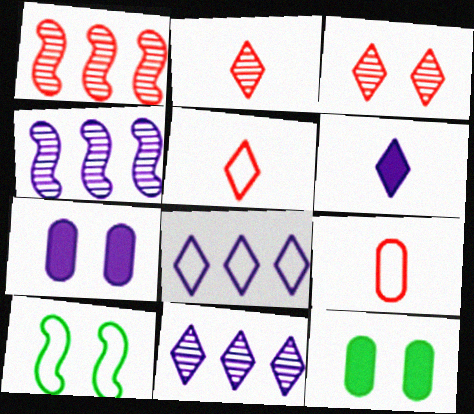[[3, 7, 10], 
[4, 5, 12], 
[8, 9, 10]]